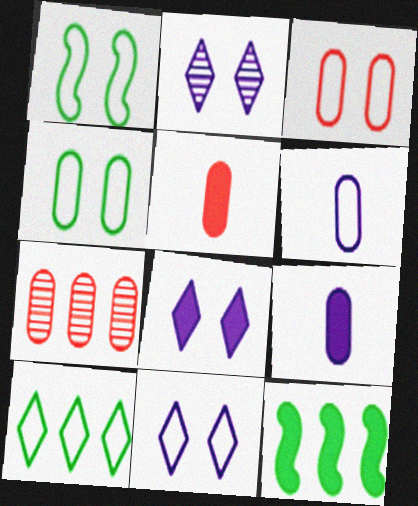[[1, 3, 11], 
[2, 8, 11], 
[3, 5, 7], 
[4, 7, 9], 
[5, 8, 12]]